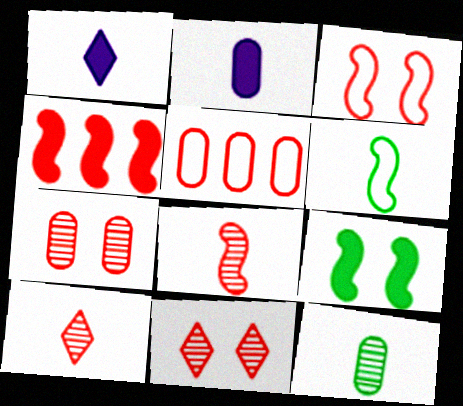[[2, 6, 10], 
[3, 4, 8]]